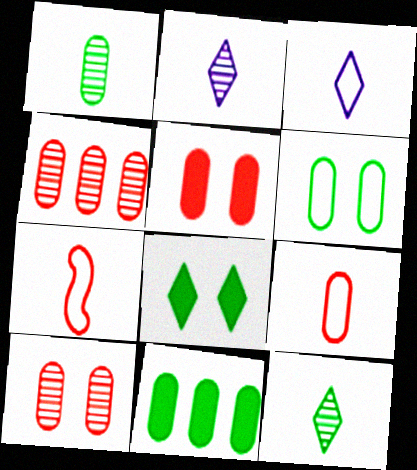[[1, 6, 11], 
[4, 5, 9]]